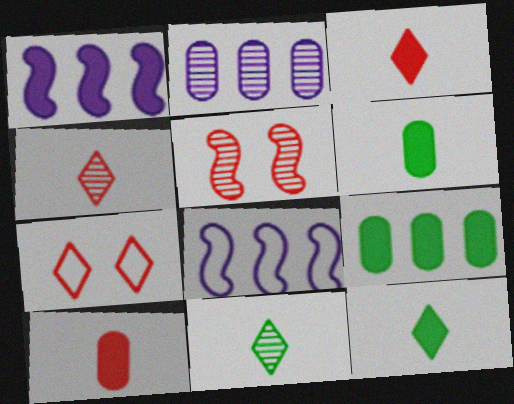[[2, 5, 11]]